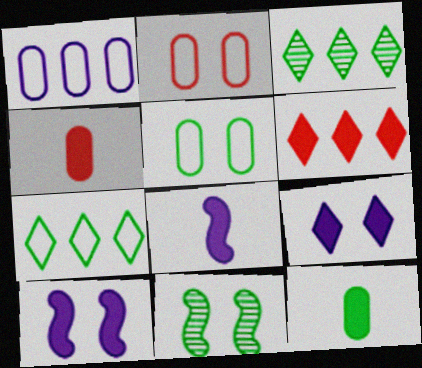[[2, 3, 8], 
[2, 9, 11], 
[6, 10, 12], 
[7, 11, 12]]